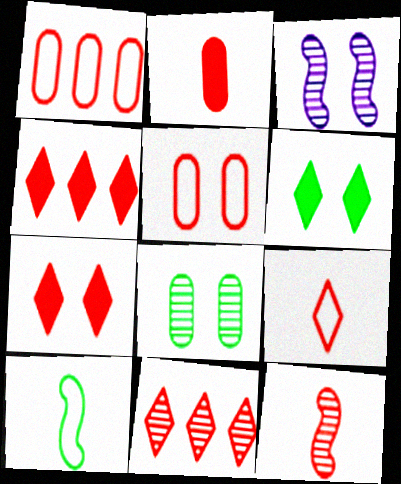[[1, 7, 12], 
[2, 9, 12], 
[3, 5, 6], 
[4, 5, 12], 
[7, 9, 11]]